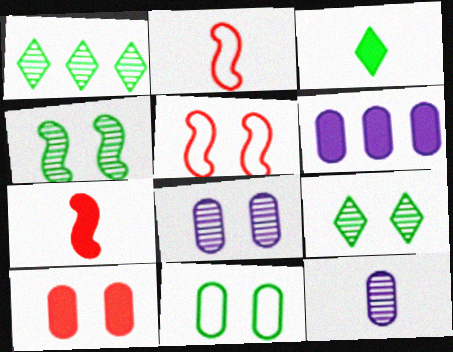[[2, 3, 12], 
[2, 6, 9], 
[8, 10, 11]]